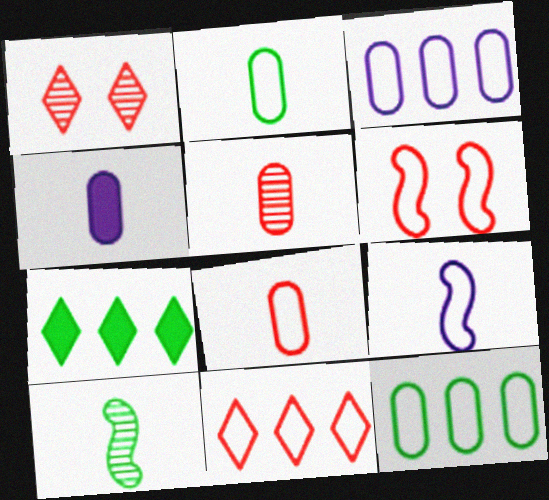[[2, 4, 5], 
[6, 8, 11]]